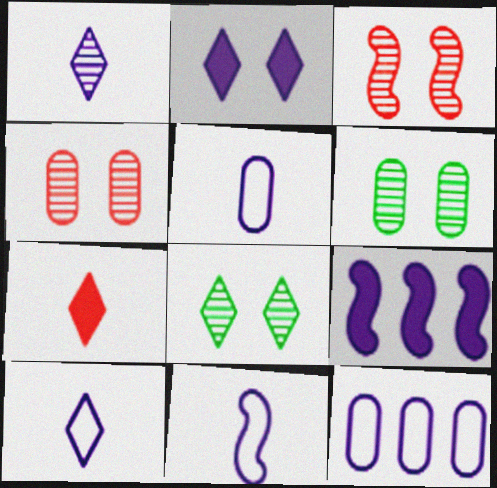[[5, 10, 11]]